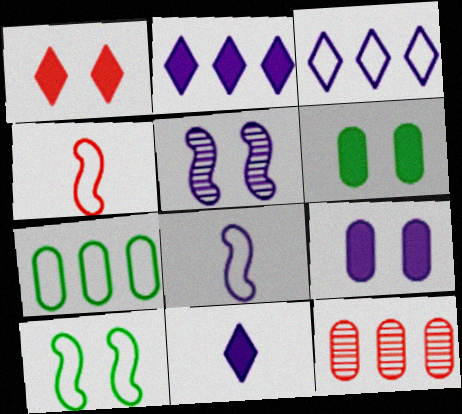[[1, 4, 12], 
[10, 11, 12]]